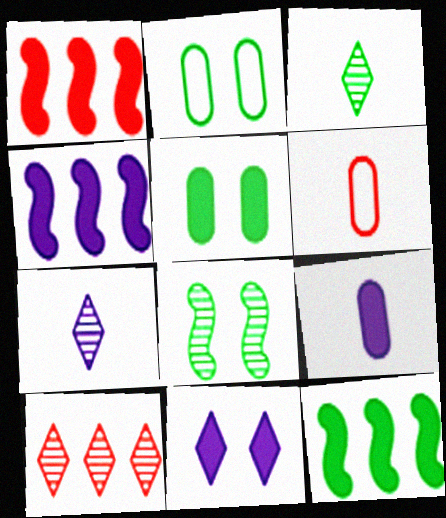[[1, 2, 7], 
[1, 4, 12], 
[2, 3, 12], 
[4, 9, 11]]